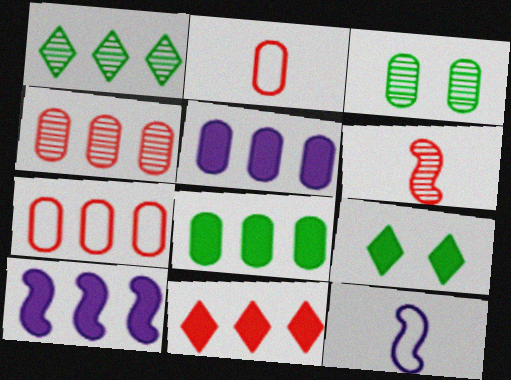[[1, 7, 10], 
[2, 3, 5], 
[3, 11, 12], 
[4, 9, 12], 
[8, 10, 11]]